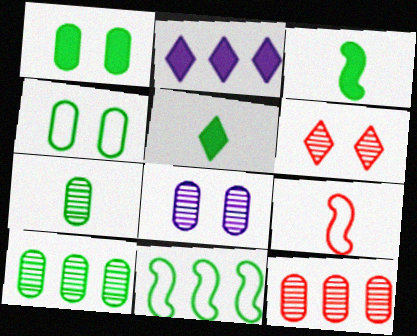[[2, 11, 12], 
[7, 8, 12]]